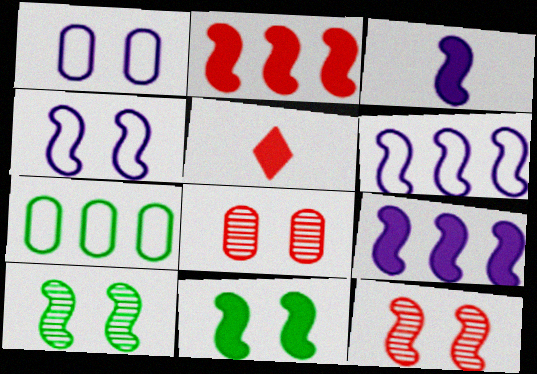[[2, 3, 11], 
[4, 11, 12]]